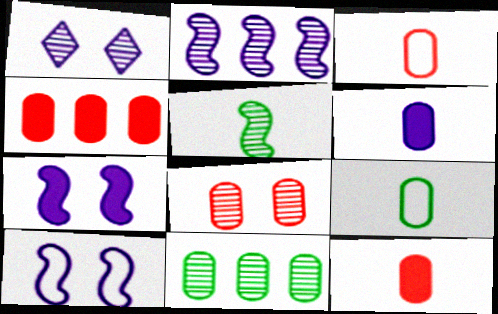[[3, 4, 8]]